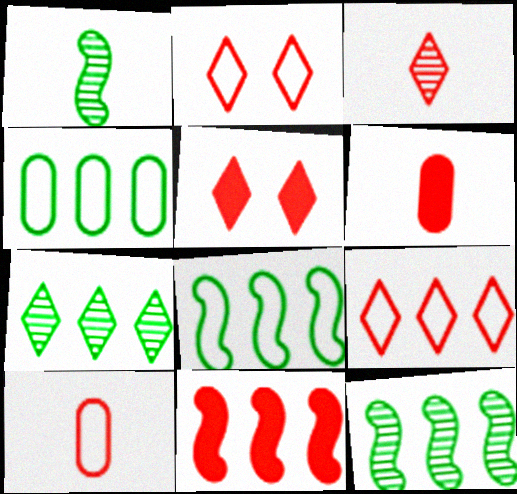[[3, 5, 9], 
[5, 6, 11]]